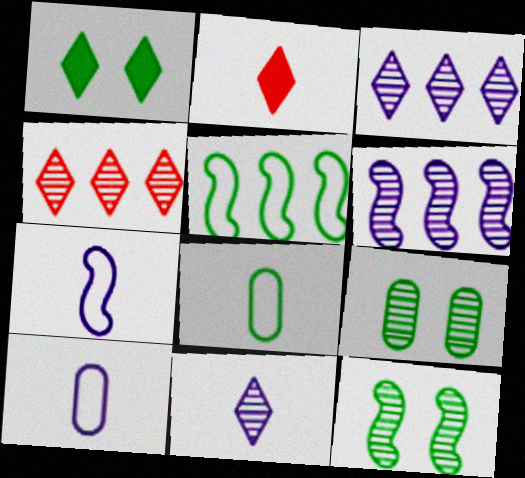[]